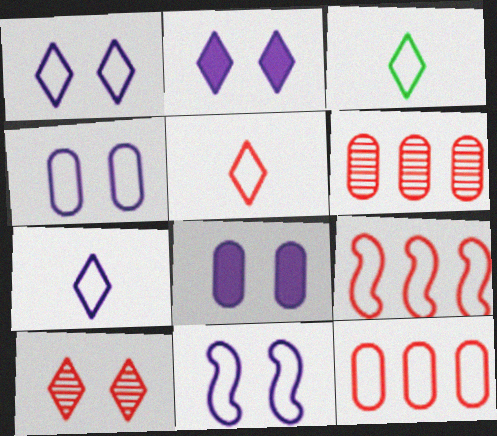[[1, 4, 11], 
[3, 4, 9], 
[3, 5, 7], 
[3, 11, 12]]